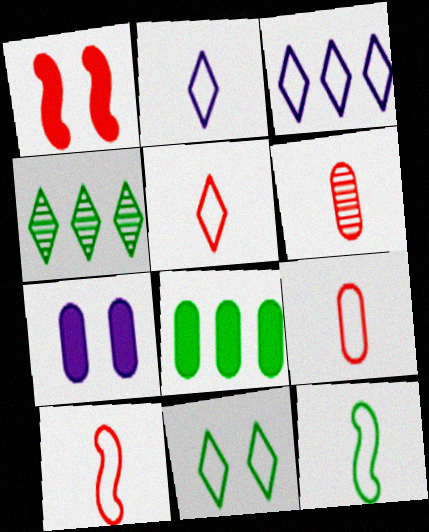[[2, 9, 12], 
[3, 5, 11], 
[4, 7, 10], 
[5, 9, 10]]